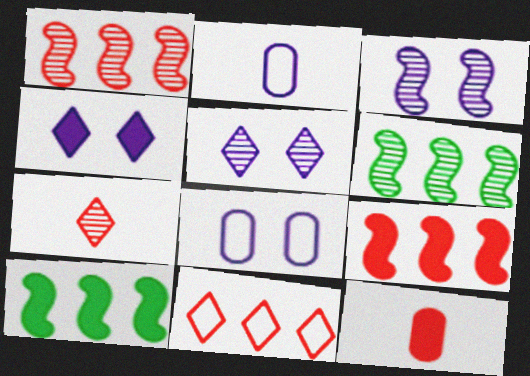[[3, 4, 8], 
[4, 10, 12], 
[7, 8, 10]]